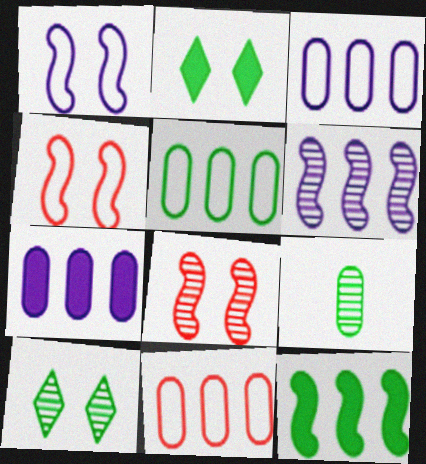[[3, 5, 11]]